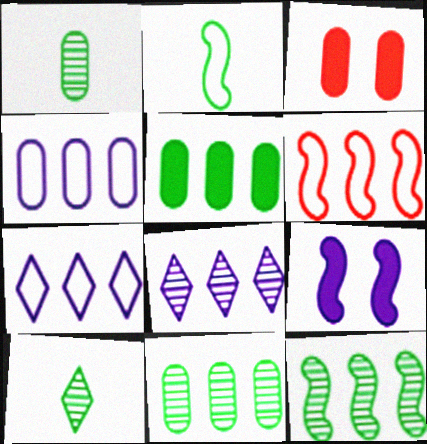[[1, 3, 4], 
[2, 3, 8], 
[5, 6, 8]]